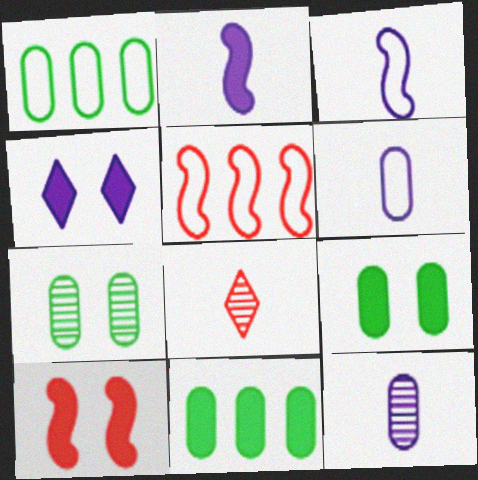[[4, 9, 10]]